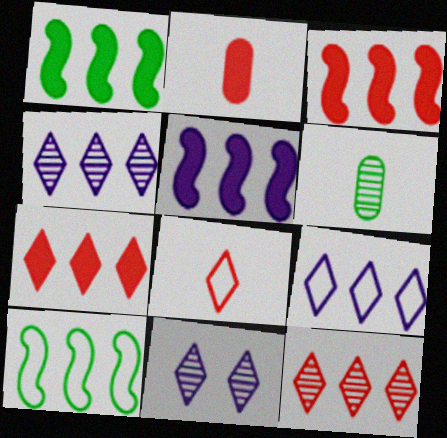[[1, 3, 5], 
[2, 10, 11]]